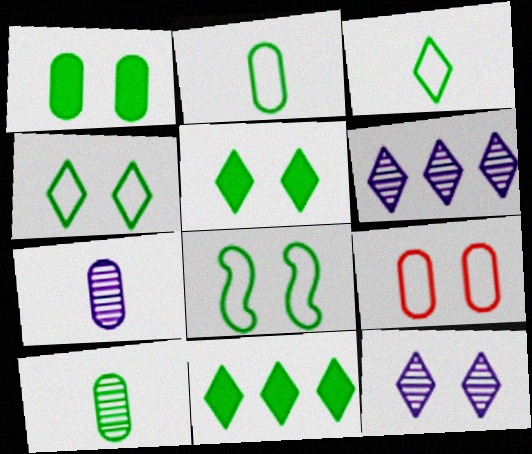[[8, 10, 11]]